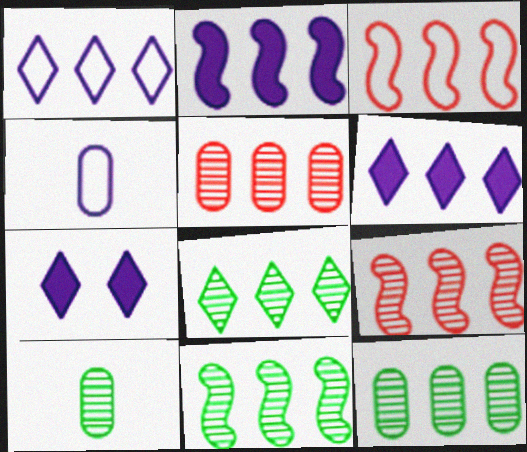[[2, 3, 11], 
[3, 6, 12], 
[3, 7, 10], 
[8, 11, 12]]